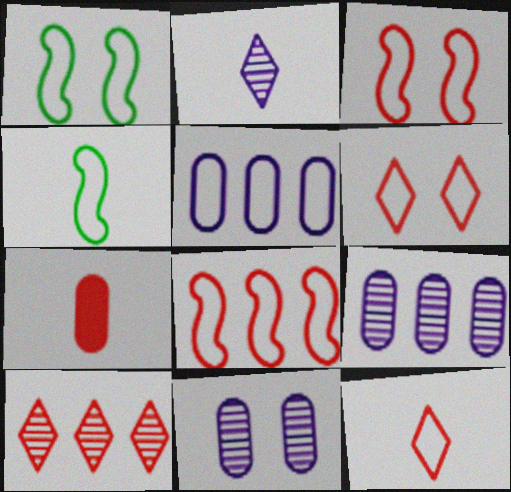[[1, 5, 12], 
[2, 4, 7], 
[3, 7, 10], 
[4, 5, 6]]